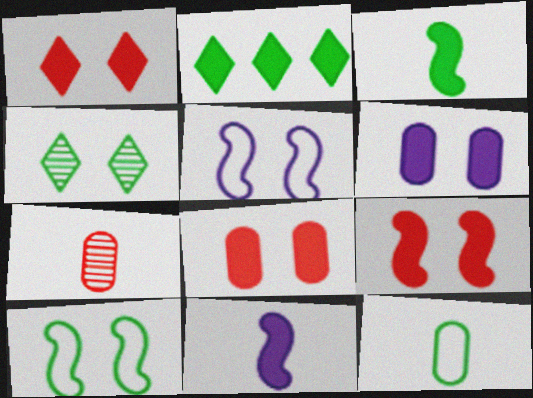[[1, 8, 9], 
[2, 5, 7], 
[2, 8, 11], 
[4, 5, 8]]